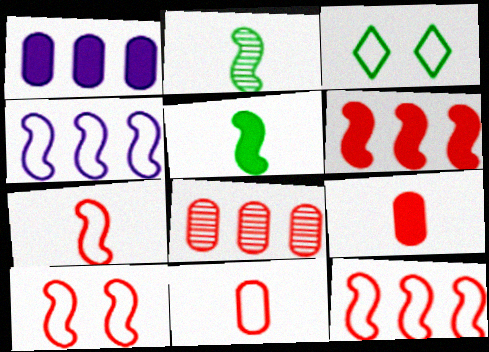[[3, 4, 11], 
[7, 10, 12]]